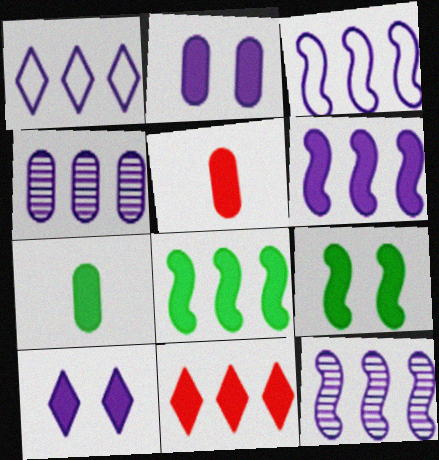[[1, 4, 6], 
[3, 6, 12], 
[5, 8, 10]]